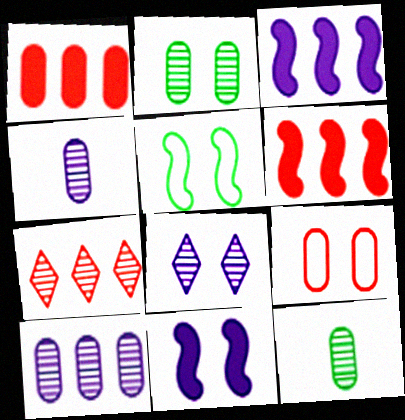[]